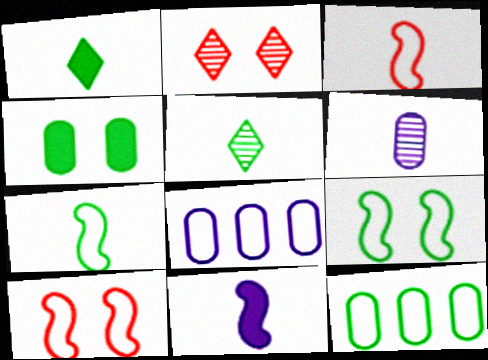[[1, 3, 6], 
[2, 11, 12]]